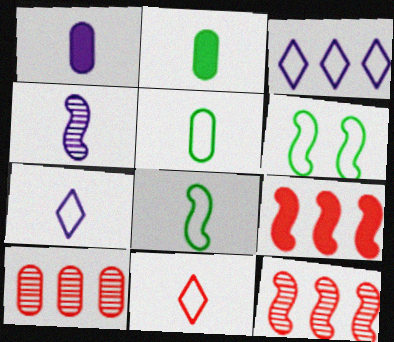[[1, 4, 7], 
[2, 4, 11], 
[4, 6, 9]]